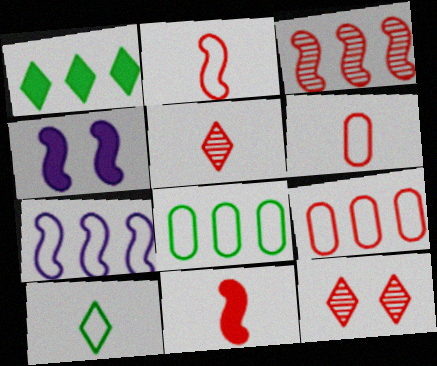[[4, 5, 8], 
[5, 6, 11], 
[9, 11, 12]]